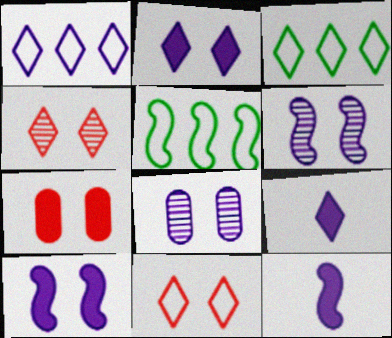[[1, 8, 12], 
[3, 4, 9]]